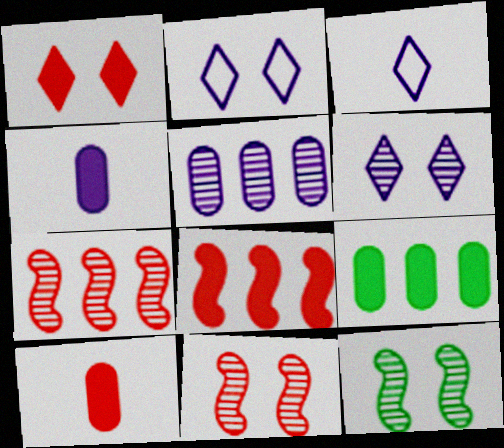[[1, 8, 10], 
[3, 9, 11]]